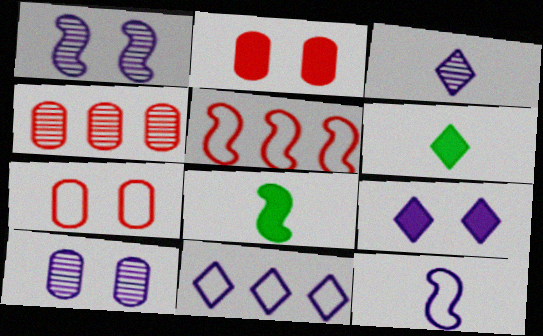[[1, 5, 8], 
[3, 9, 11], 
[5, 6, 10]]